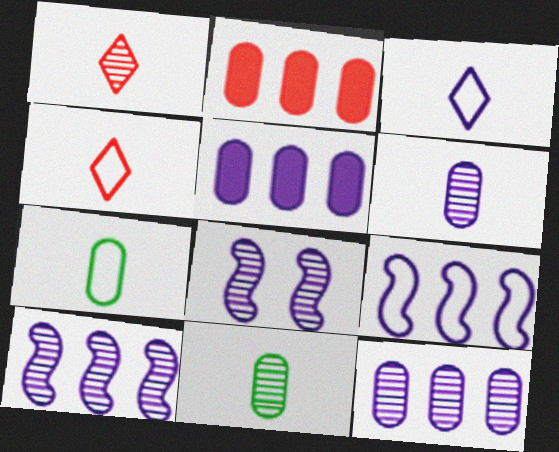[[3, 5, 8]]